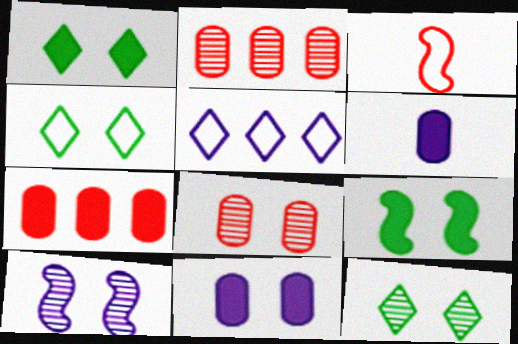[[1, 4, 12], 
[5, 6, 10], 
[8, 10, 12]]